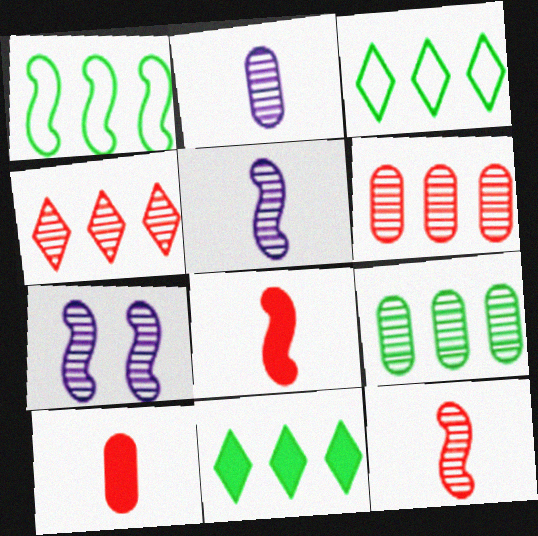[[1, 7, 8], 
[1, 9, 11], 
[3, 7, 10]]